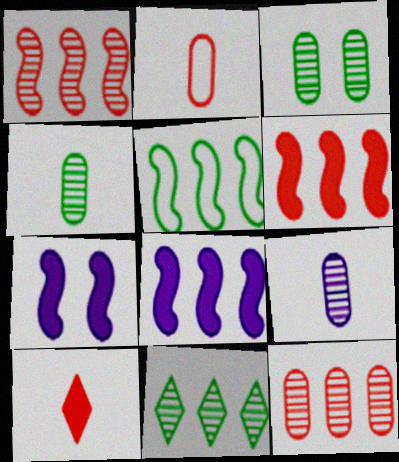[[1, 5, 8], 
[2, 7, 11], 
[3, 9, 12]]